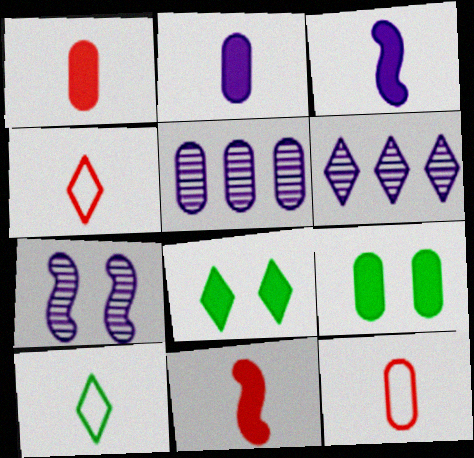[[4, 6, 8], 
[5, 9, 12]]